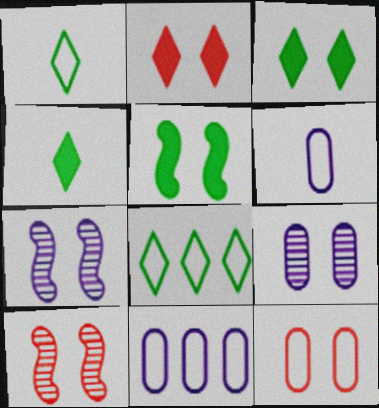[[2, 10, 12], 
[3, 7, 12], 
[4, 10, 11]]